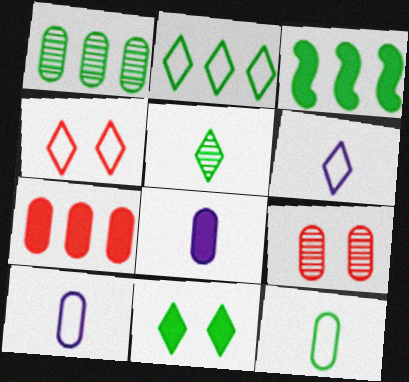[[1, 2, 3], 
[2, 4, 6], 
[2, 5, 11], 
[3, 6, 9]]